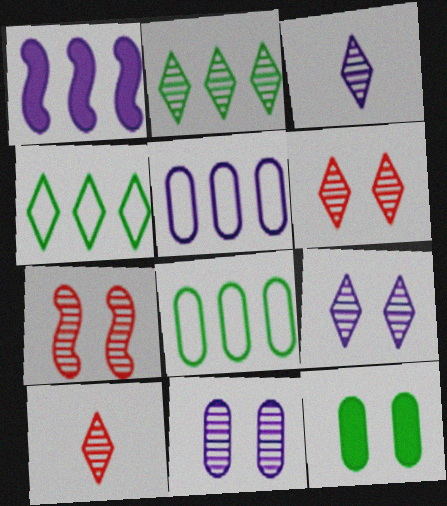[[2, 3, 6], 
[2, 9, 10]]